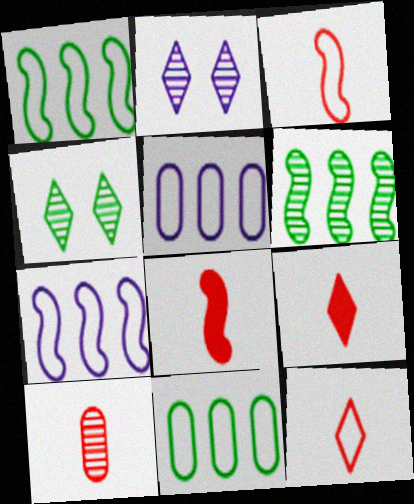[[2, 6, 10], 
[2, 8, 11], 
[3, 9, 10], 
[4, 5, 8], 
[8, 10, 12]]